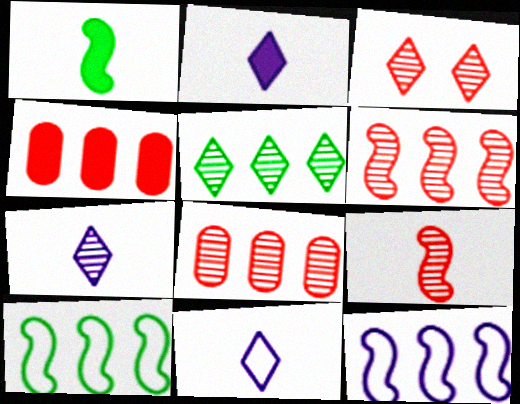[[2, 7, 11], 
[3, 5, 7], 
[3, 8, 9], 
[4, 5, 12]]